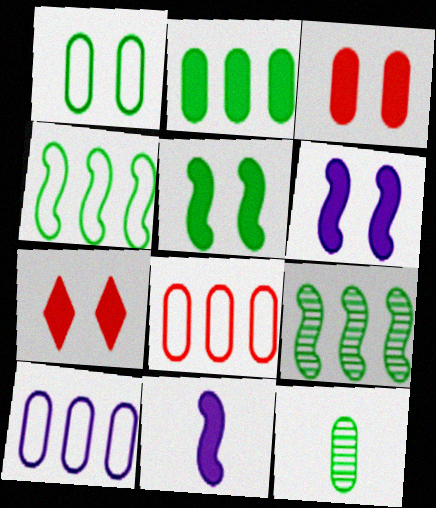[[1, 2, 12], 
[2, 7, 11], 
[3, 10, 12]]